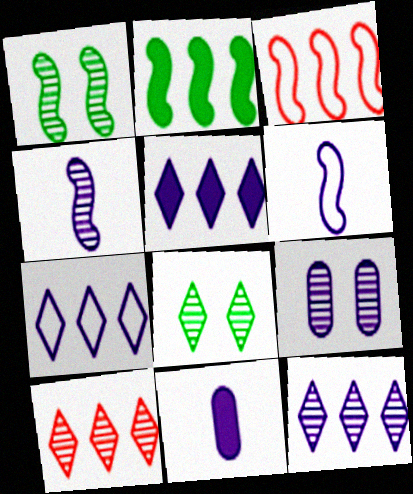[[3, 8, 11], 
[4, 9, 12], 
[5, 6, 9], 
[5, 7, 12]]